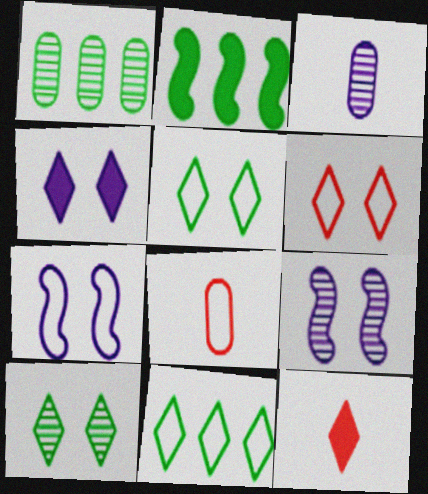[[1, 2, 11], 
[1, 7, 12], 
[2, 3, 6], 
[4, 6, 10], 
[7, 8, 11]]